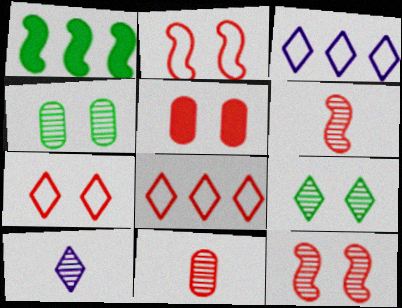[[5, 6, 8], 
[5, 7, 12]]